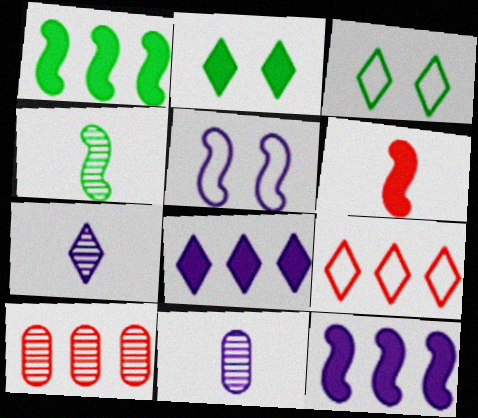[[2, 7, 9], 
[5, 8, 11]]